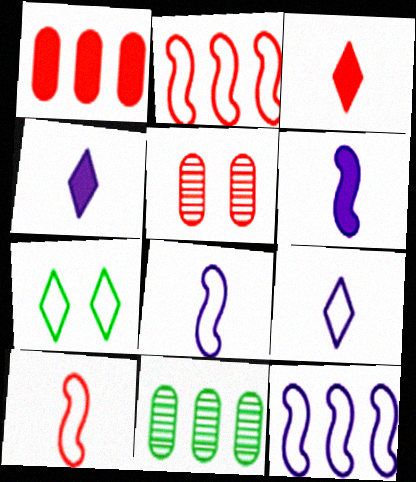[[2, 3, 5]]